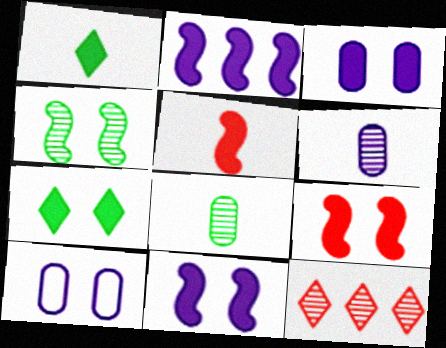[[3, 7, 9], 
[4, 6, 12]]